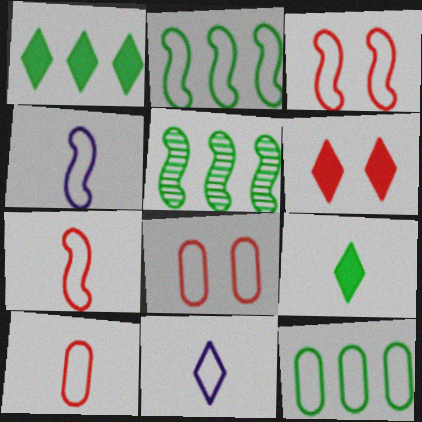[[1, 5, 12], 
[2, 3, 4], 
[2, 8, 11], 
[3, 11, 12]]